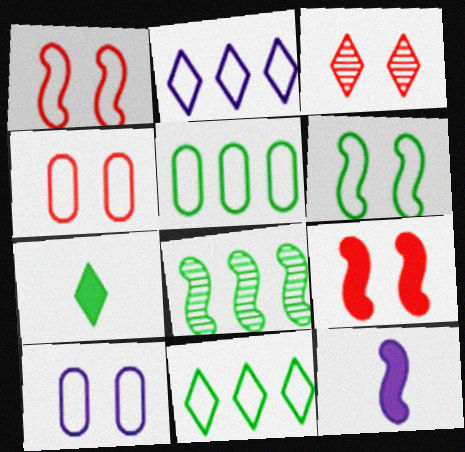[[1, 8, 12], 
[2, 3, 7], 
[3, 4, 9], 
[3, 5, 12]]